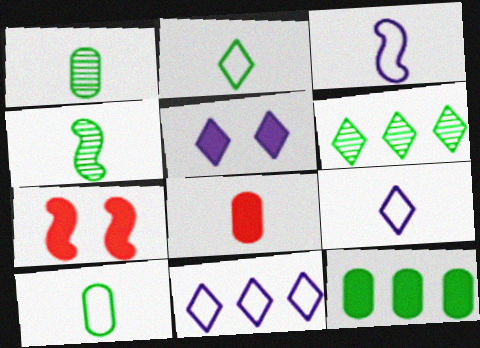[[1, 7, 11], 
[4, 8, 9]]